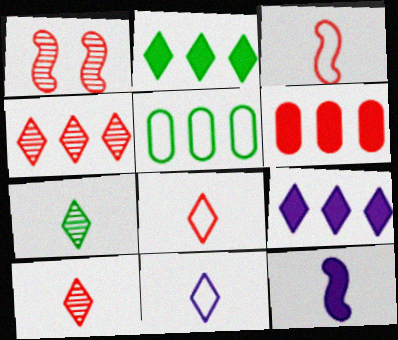[[1, 6, 8]]